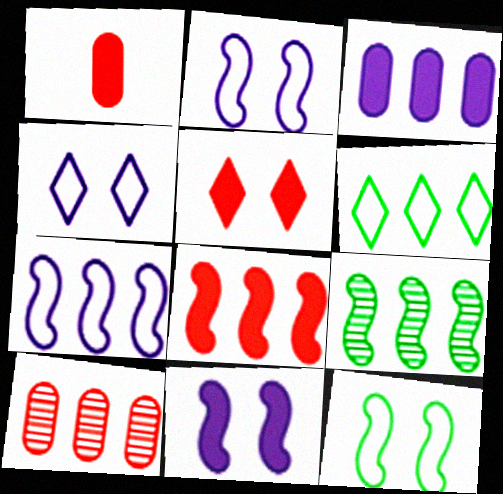[[1, 4, 9], 
[1, 5, 8], 
[7, 8, 9]]